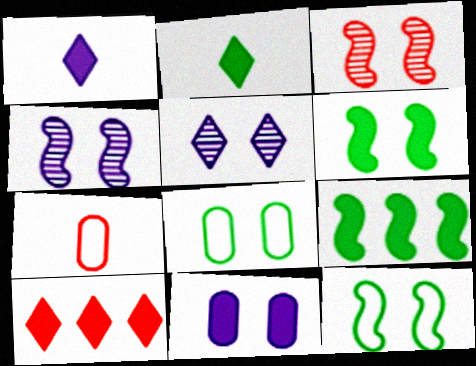[[3, 7, 10], 
[5, 7, 9]]